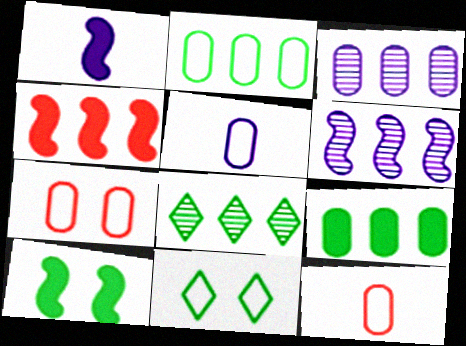[[1, 4, 10], 
[1, 7, 8], 
[2, 5, 7]]